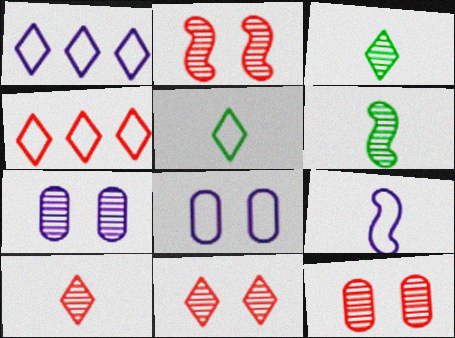[[1, 8, 9], 
[2, 11, 12]]